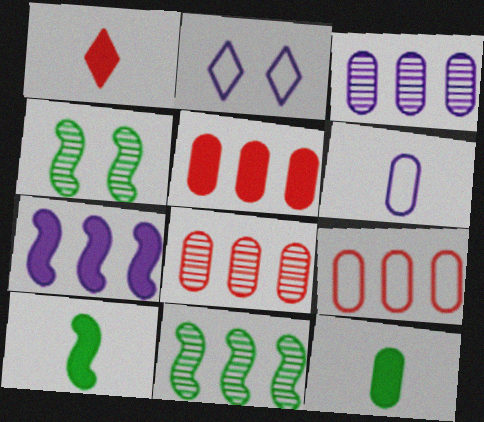[[2, 8, 10], 
[5, 8, 9]]